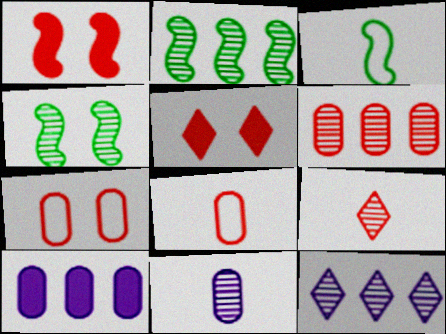[[2, 6, 12]]